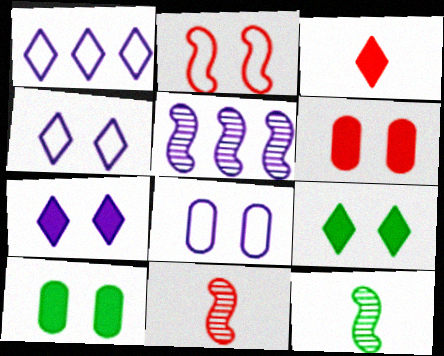[[1, 6, 12], 
[1, 10, 11]]